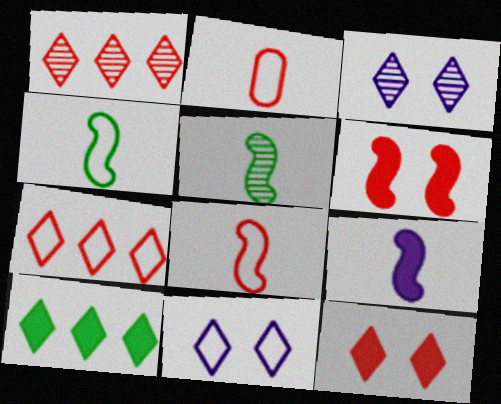[[1, 2, 6], 
[5, 8, 9]]